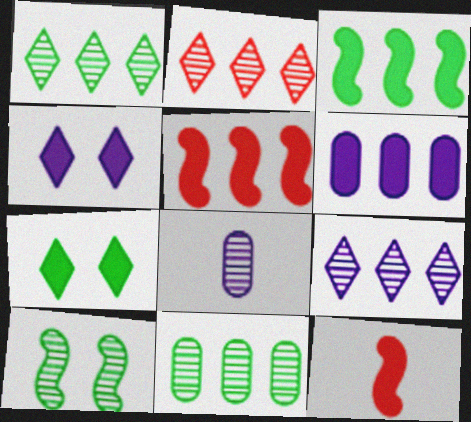[[1, 2, 9], 
[2, 8, 10], 
[6, 7, 12]]